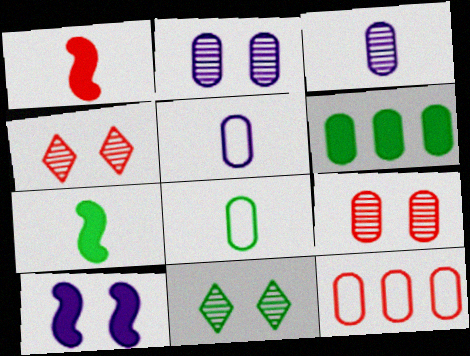[[1, 4, 12], 
[5, 6, 9]]